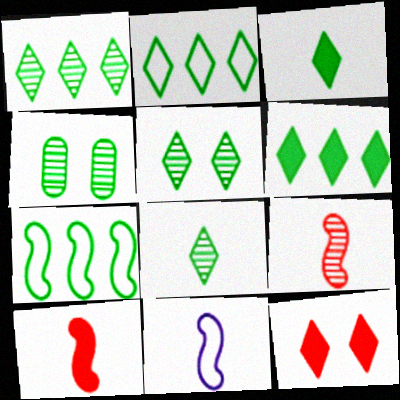[[1, 2, 6], 
[1, 5, 8], 
[2, 3, 5], 
[3, 4, 7]]